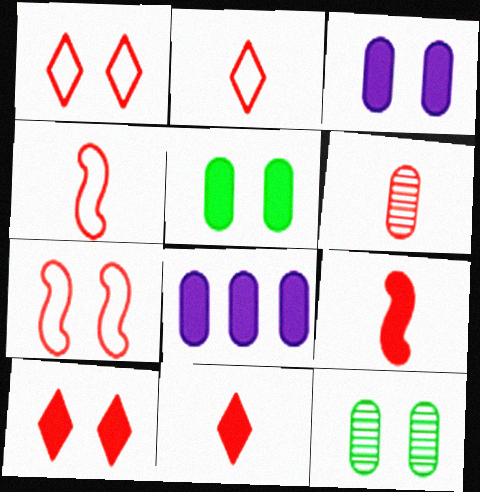[[2, 6, 9], 
[4, 6, 11]]